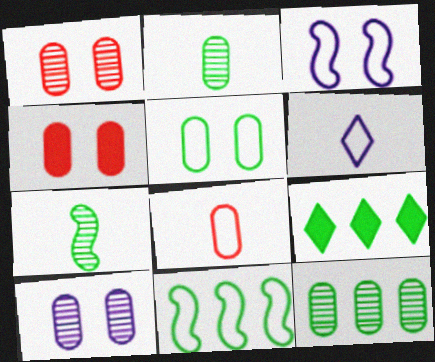[[4, 5, 10], 
[5, 7, 9], 
[9, 11, 12]]